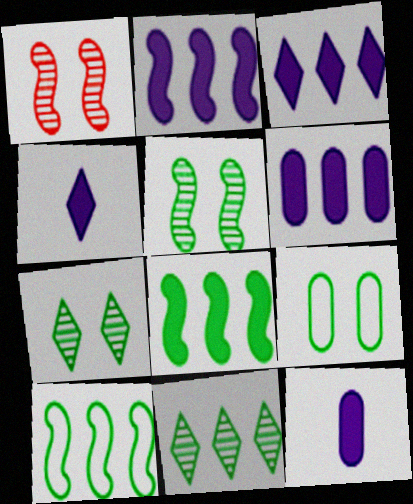[[2, 3, 6]]